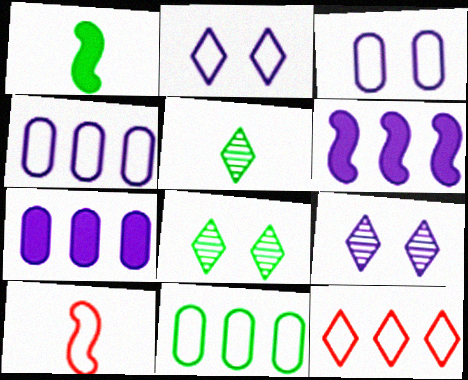[[1, 8, 11], 
[2, 10, 11], 
[7, 8, 10]]